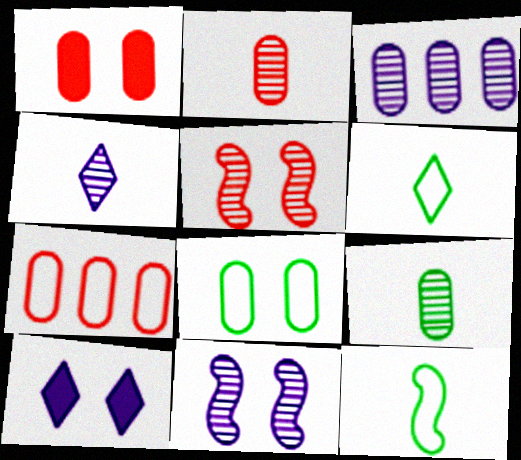[[1, 2, 7], 
[3, 4, 11], 
[5, 8, 10]]